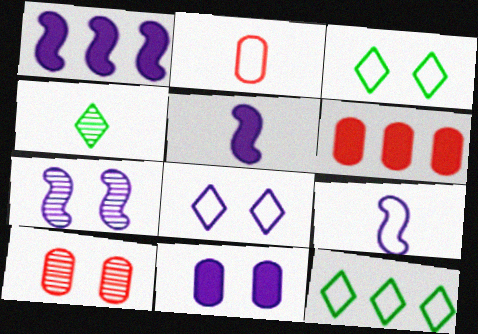[[1, 7, 9], 
[2, 4, 5], 
[2, 6, 10], 
[5, 10, 12], 
[7, 8, 11]]